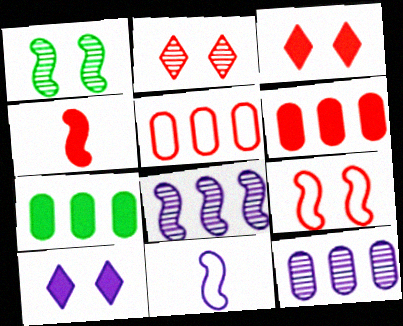[[2, 4, 5], 
[2, 7, 11], 
[3, 4, 6], 
[4, 7, 10], 
[5, 7, 12], 
[10, 11, 12]]